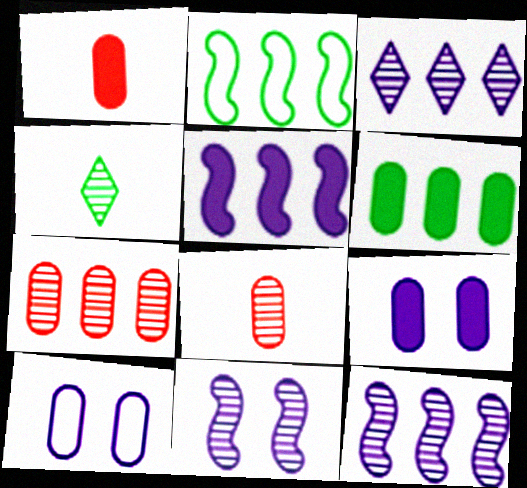[[1, 6, 9], 
[4, 7, 11], 
[6, 8, 10]]